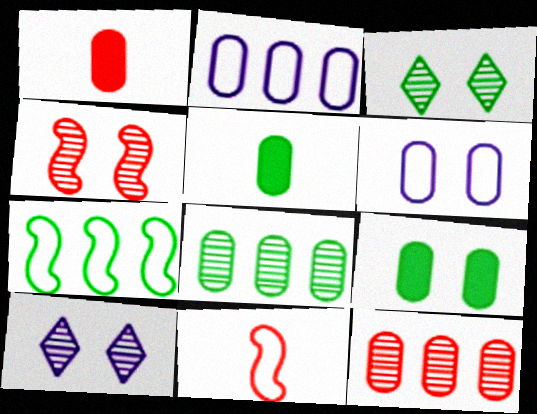[[1, 6, 8], 
[1, 7, 10], 
[3, 5, 7], 
[5, 6, 12]]